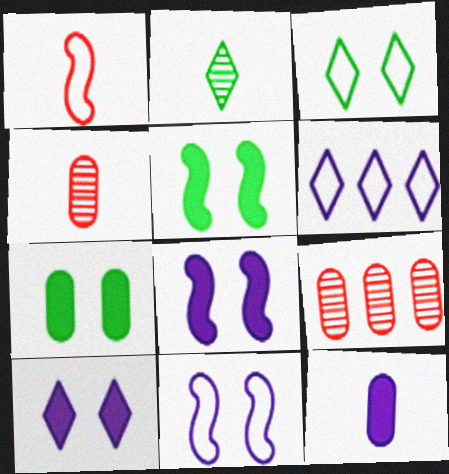[[1, 2, 12], 
[4, 5, 6]]